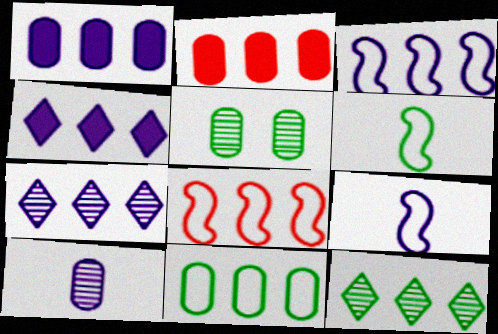[[1, 3, 7], 
[1, 8, 12], 
[2, 3, 12]]